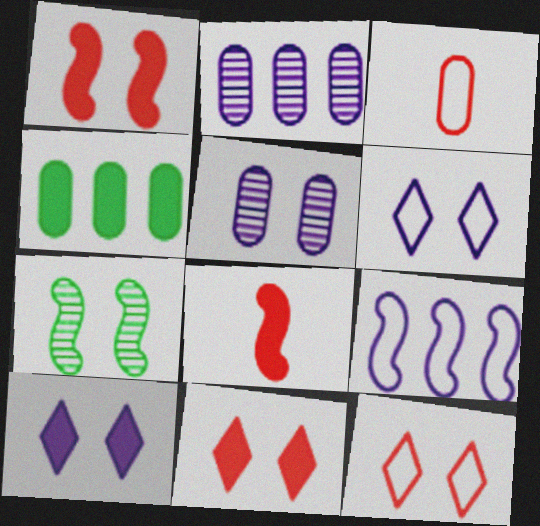[[3, 4, 5], 
[4, 8, 10], 
[7, 8, 9]]